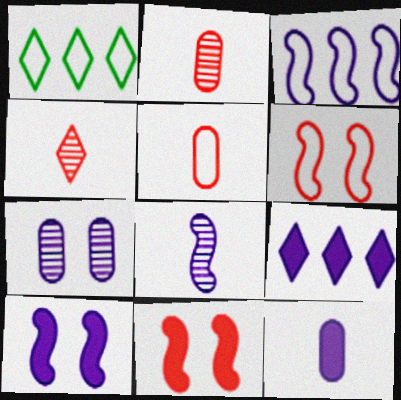[[1, 2, 10], 
[3, 8, 10], 
[9, 10, 12]]